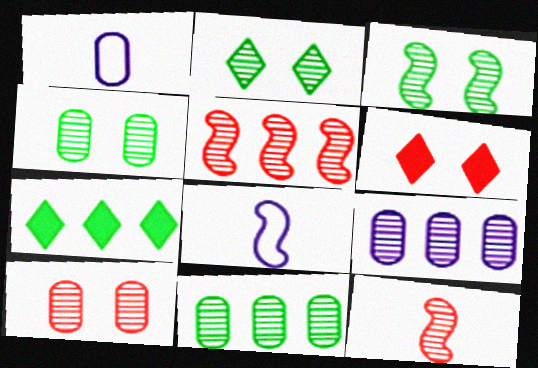[[2, 3, 4], 
[2, 9, 12], 
[6, 8, 11], 
[7, 8, 10]]